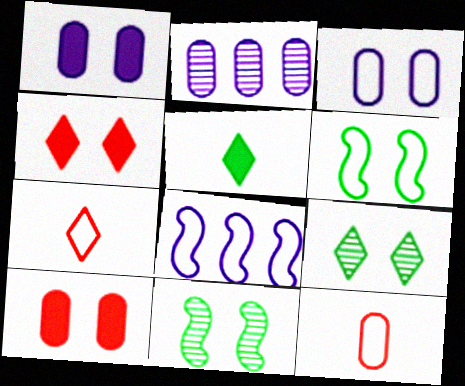[[3, 4, 11]]